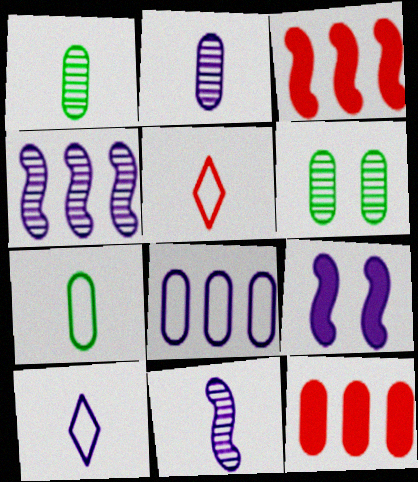[[3, 6, 10]]